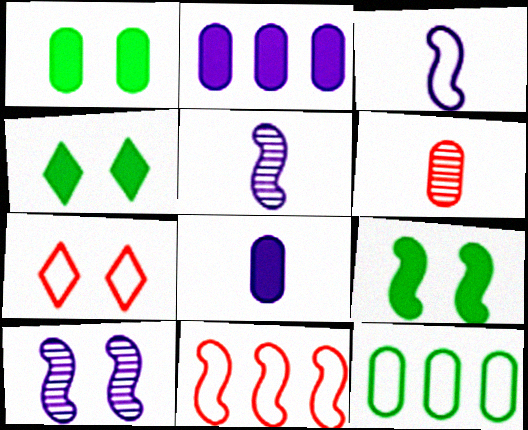[[1, 4, 9], 
[1, 7, 10], 
[3, 7, 12], 
[5, 9, 11]]